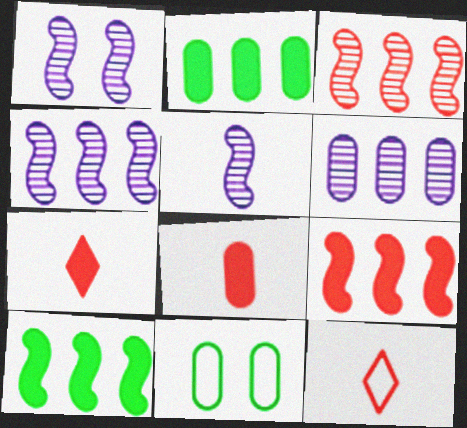[[1, 2, 12], 
[1, 4, 5], 
[4, 7, 11], 
[6, 8, 11]]